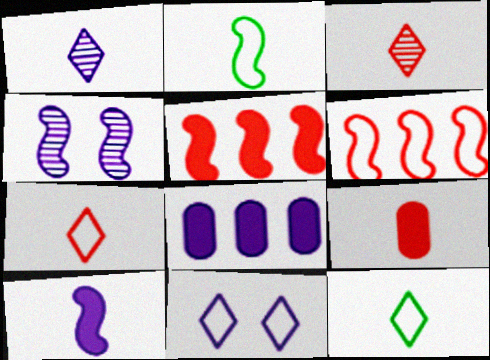[[1, 2, 9], 
[2, 4, 5]]